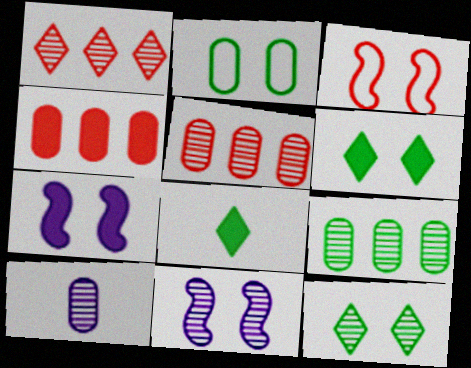[[2, 4, 10], 
[4, 7, 8]]